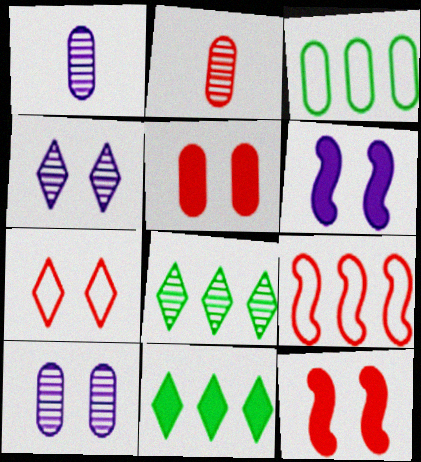[[1, 3, 5]]